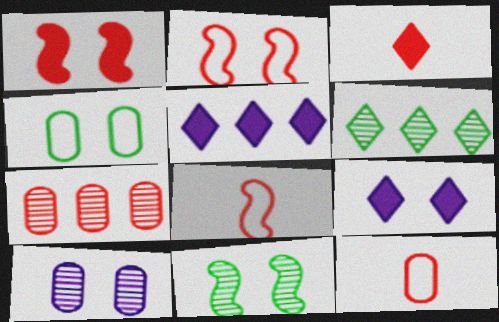[[2, 3, 7], 
[5, 11, 12]]